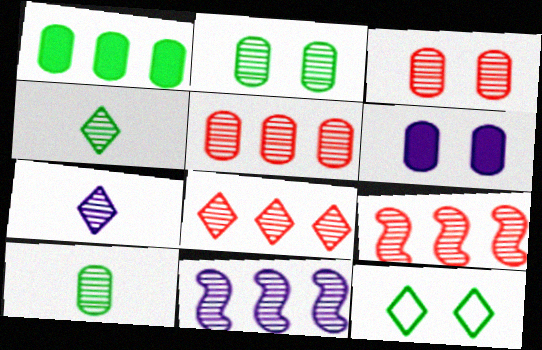[[2, 7, 9], 
[3, 4, 11], 
[5, 8, 9]]